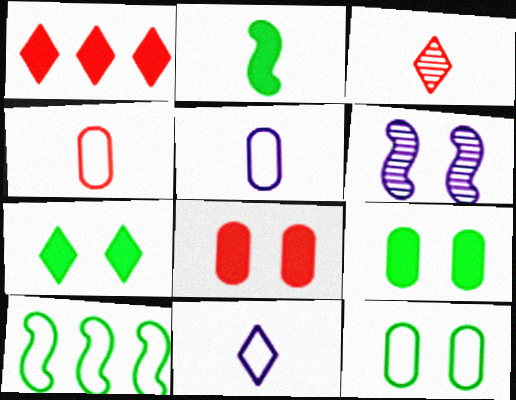[[2, 3, 5]]